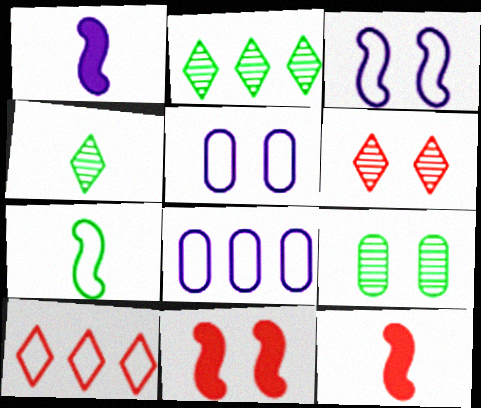[[1, 9, 10], 
[2, 5, 12], 
[4, 8, 11], 
[5, 7, 10]]